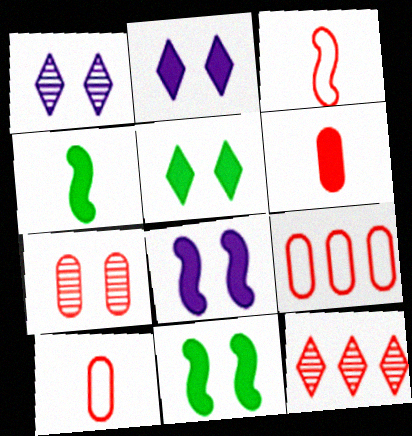[[1, 4, 9], 
[6, 7, 9]]